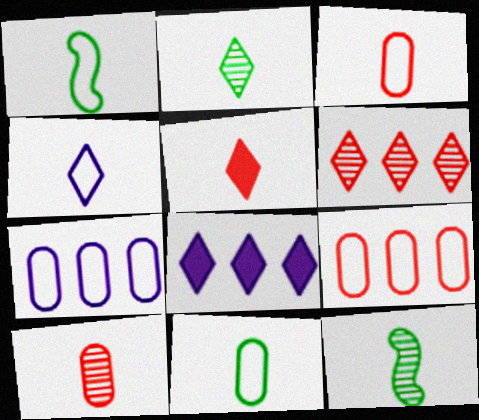[[1, 3, 4], 
[2, 4, 5]]